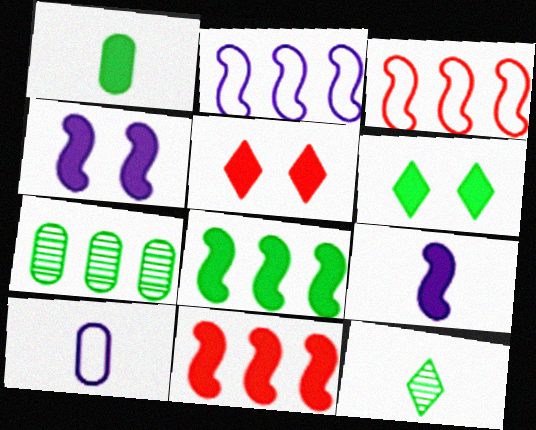[[1, 6, 8]]